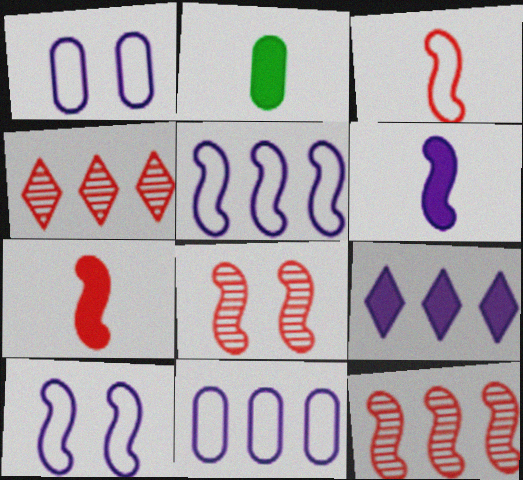[[2, 4, 10]]